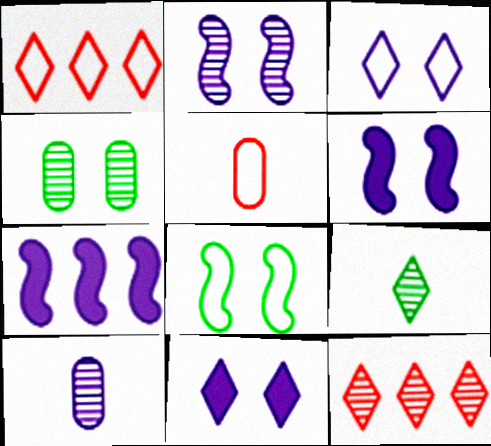[[1, 9, 11], 
[3, 7, 10]]